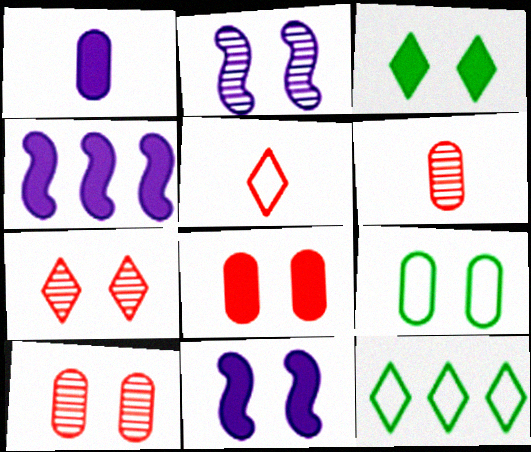[[3, 8, 11], 
[6, 11, 12], 
[7, 9, 11]]